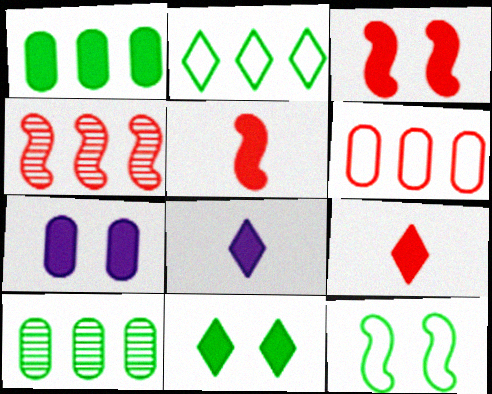[[1, 3, 8], 
[3, 7, 11]]